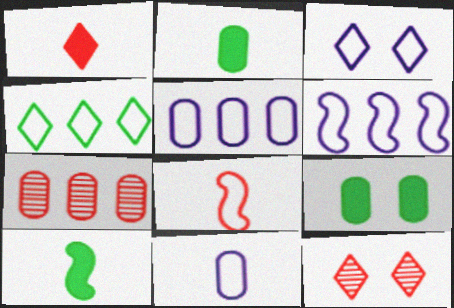[[2, 6, 12], 
[3, 6, 11], 
[3, 7, 10], 
[5, 10, 12], 
[7, 9, 11]]